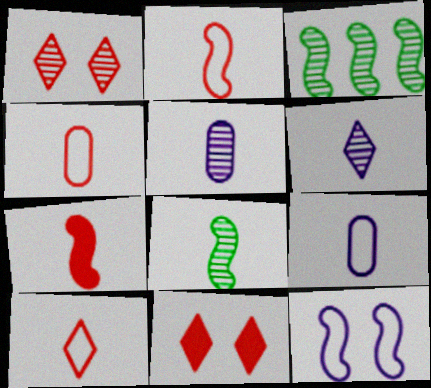[[1, 3, 5], 
[2, 4, 10], 
[3, 7, 12], 
[3, 9, 11]]